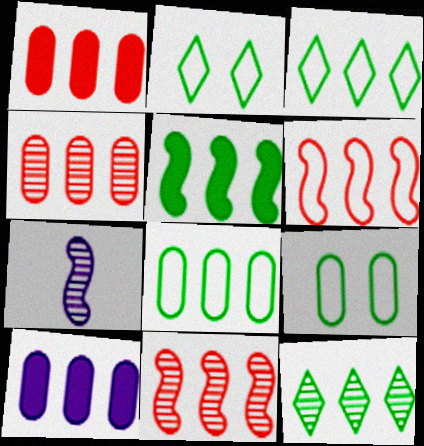[[1, 2, 7], 
[3, 10, 11], 
[4, 8, 10], 
[5, 8, 12], 
[6, 10, 12]]